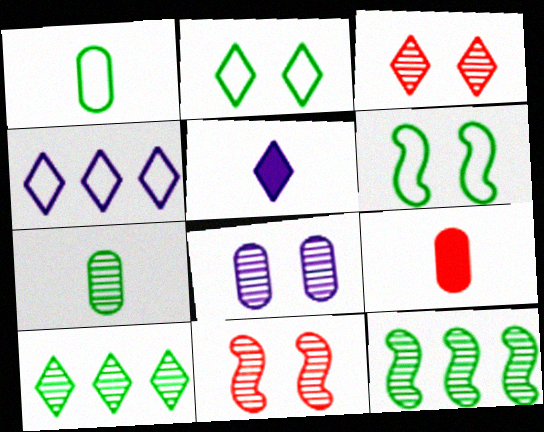[]